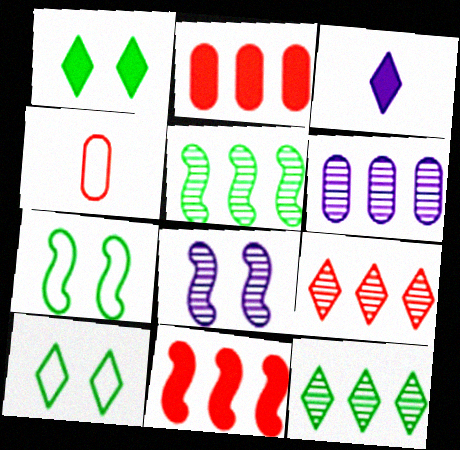[[3, 9, 10], 
[5, 6, 9]]